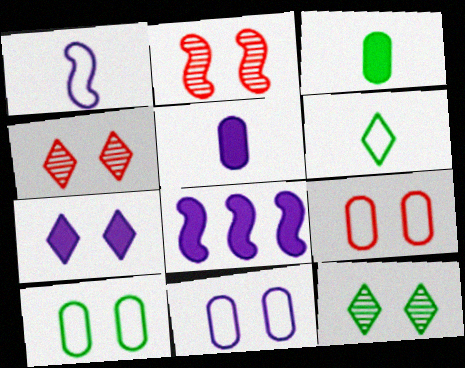[[2, 7, 10], 
[5, 7, 8], 
[9, 10, 11]]